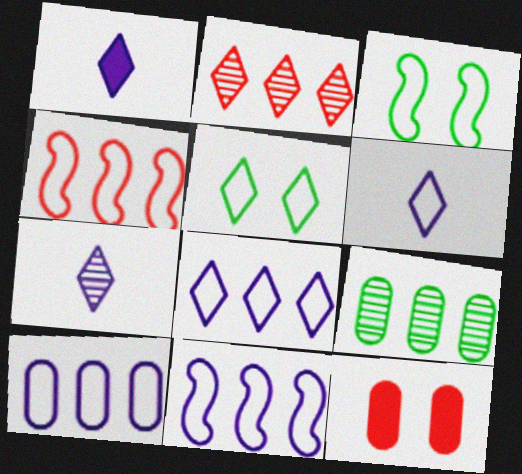[[1, 2, 5], 
[1, 6, 7], 
[8, 10, 11]]